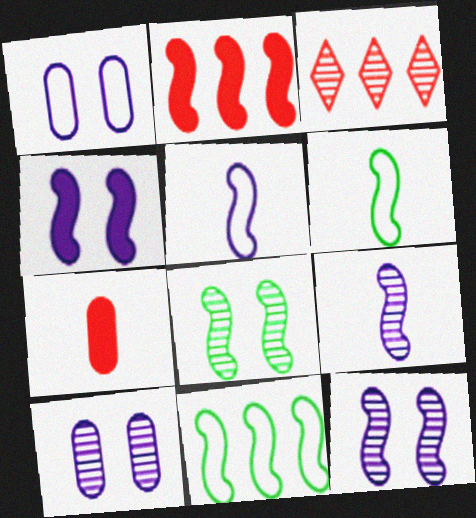[[2, 5, 8], 
[2, 6, 12]]